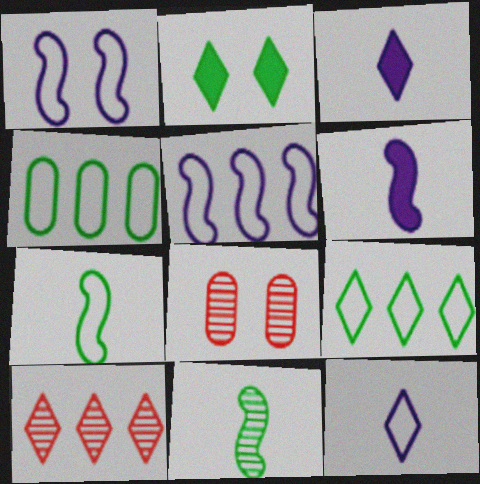[[1, 2, 8], 
[2, 4, 11], 
[2, 10, 12], 
[6, 8, 9]]